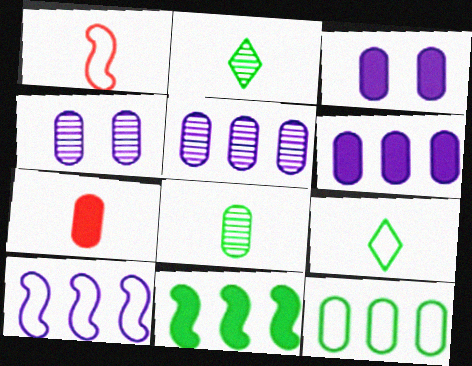[[4, 7, 12]]